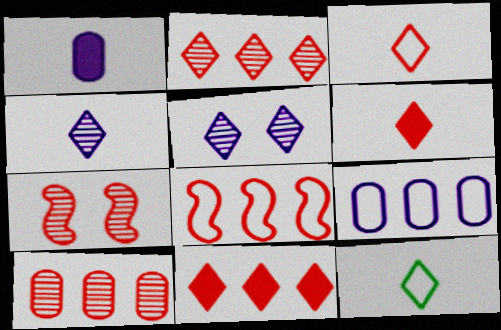[[4, 6, 12], 
[5, 11, 12], 
[8, 10, 11]]